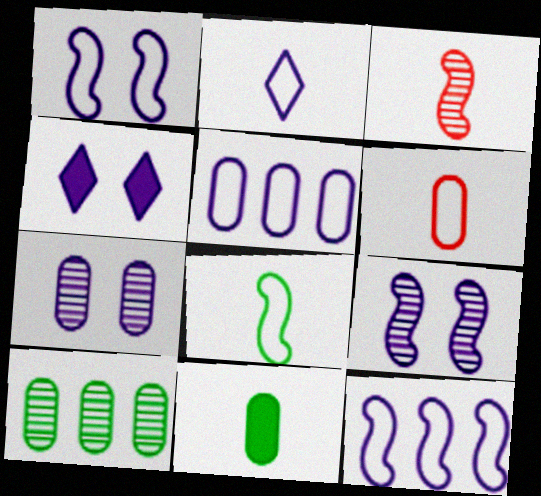[[1, 2, 5], 
[1, 4, 7], 
[2, 3, 11], 
[2, 6, 8]]